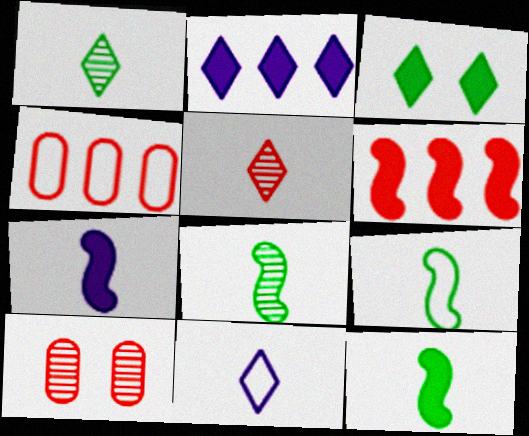[[2, 9, 10], 
[8, 9, 12]]